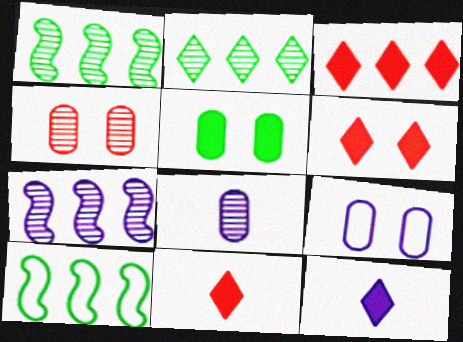[[1, 9, 11], 
[3, 6, 11], 
[4, 5, 9], 
[4, 10, 12], 
[6, 8, 10], 
[7, 9, 12]]